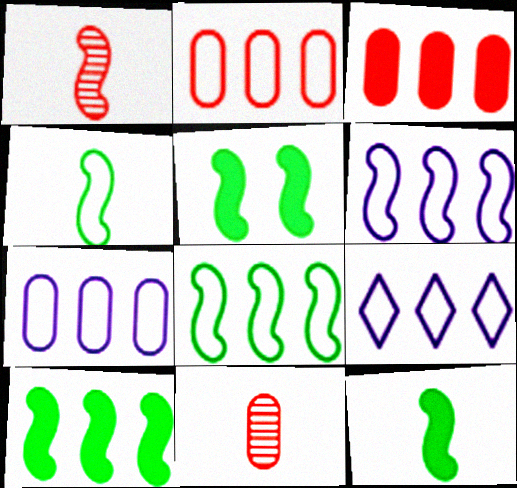[[1, 5, 6], 
[2, 8, 9], 
[5, 9, 11], 
[5, 10, 12], 
[6, 7, 9]]